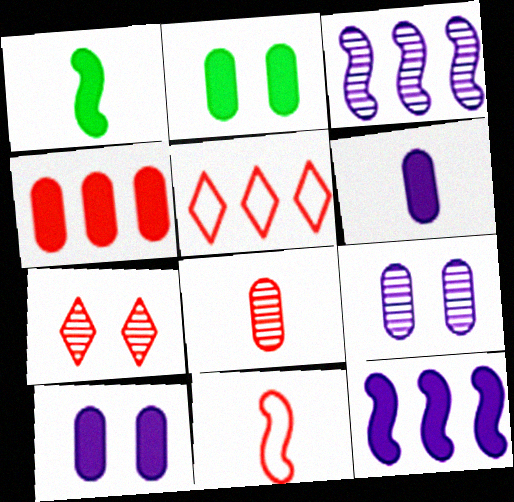[[1, 5, 9], 
[2, 4, 6], 
[4, 7, 11]]